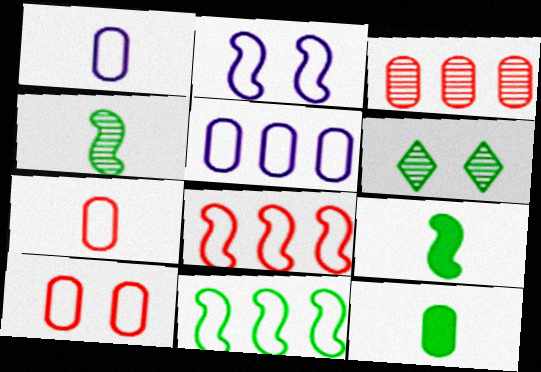[[6, 11, 12]]